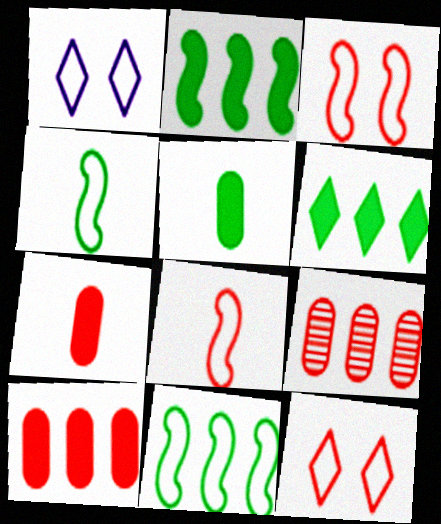[]